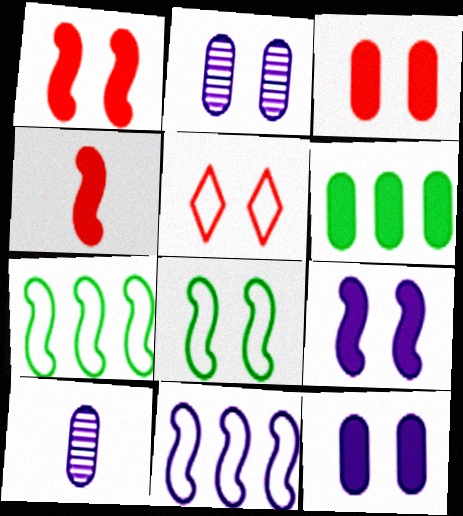[]